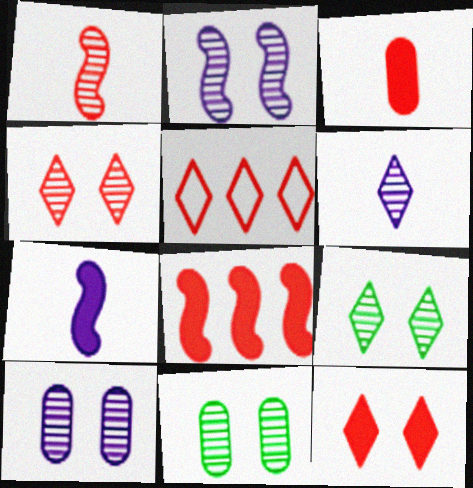[[2, 4, 11], 
[3, 8, 12], 
[5, 7, 11]]